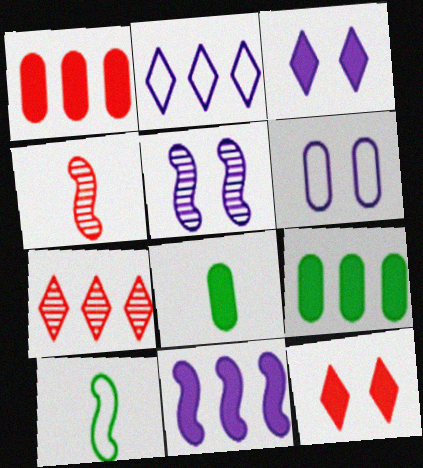[[3, 5, 6], 
[8, 11, 12]]